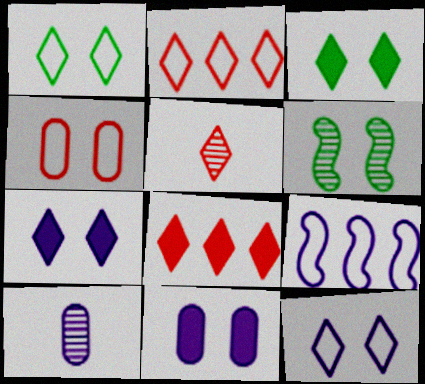[[4, 6, 7], 
[7, 9, 10]]